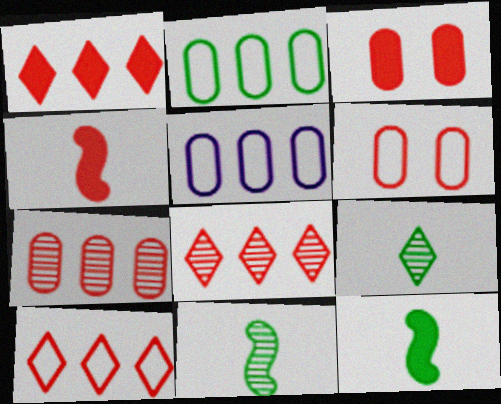[[1, 3, 4], 
[1, 8, 10], 
[4, 6, 8]]